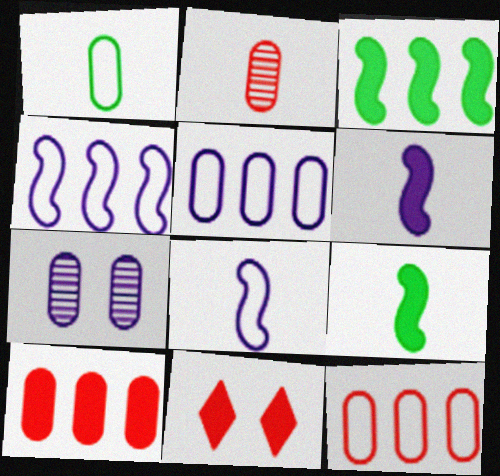[[1, 7, 10]]